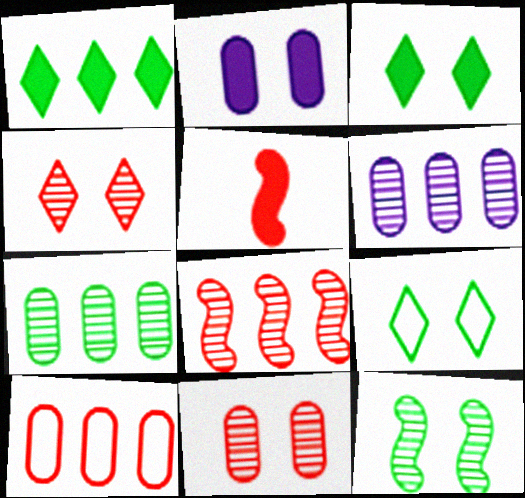[[1, 2, 5], 
[4, 5, 10], 
[5, 6, 9]]